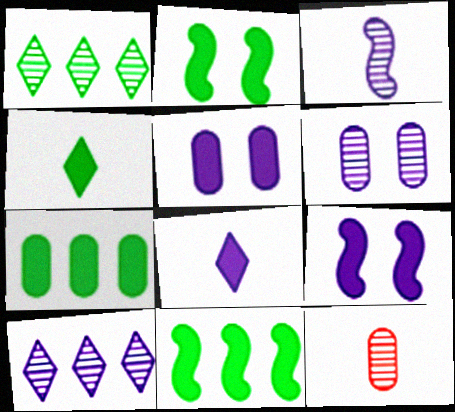[[2, 4, 7], 
[3, 6, 10]]